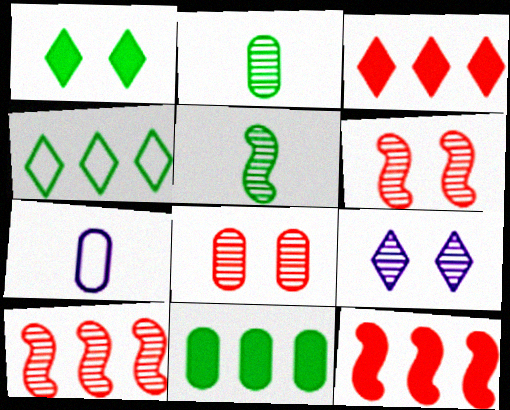[[1, 7, 10], 
[2, 9, 10], 
[7, 8, 11]]